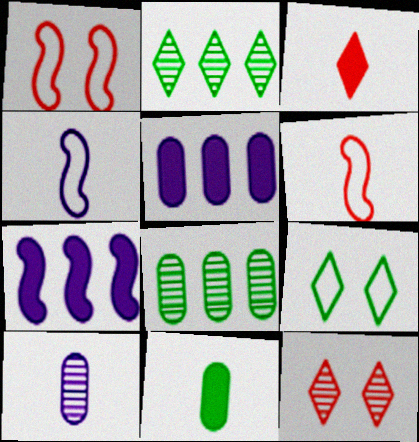[]